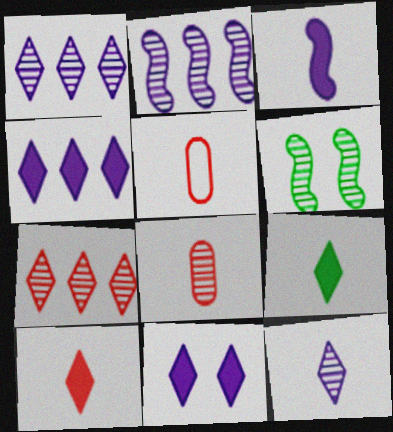[[1, 6, 8], 
[4, 5, 6]]